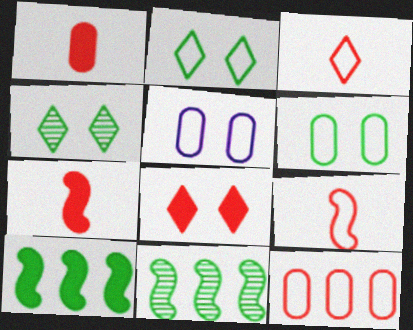[]